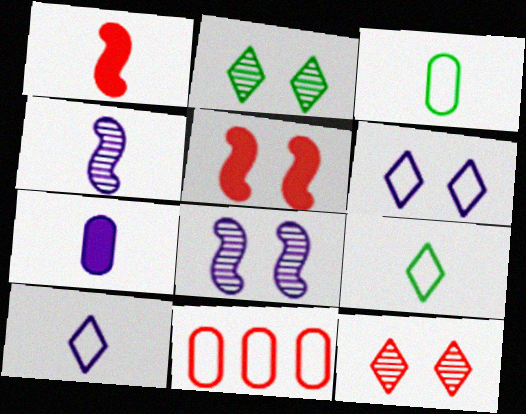[[1, 11, 12], 
[4, 7, 10]]